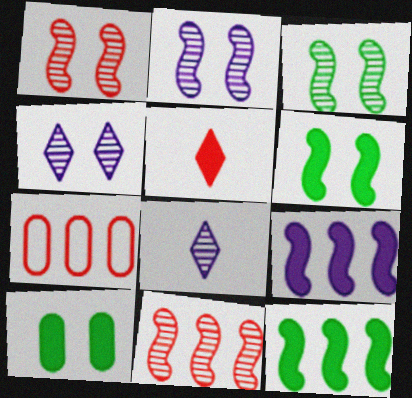[[1, 2, 3], 
[1, 5, 7], 
[5, 9, 10], 
[6, 7, 8]]